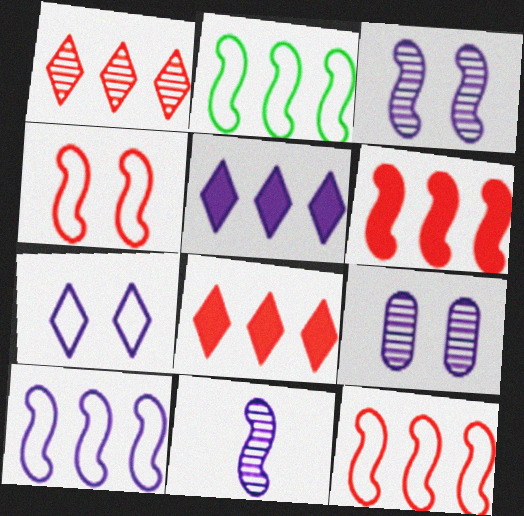[[2, 10, 12]]